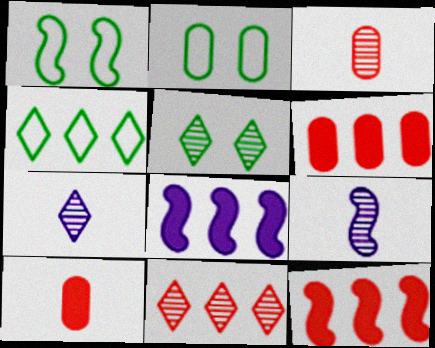[[1, 6, 7], 
[1, 9, 12], 
[2, 7, 12], 
[5, 7, 11]]